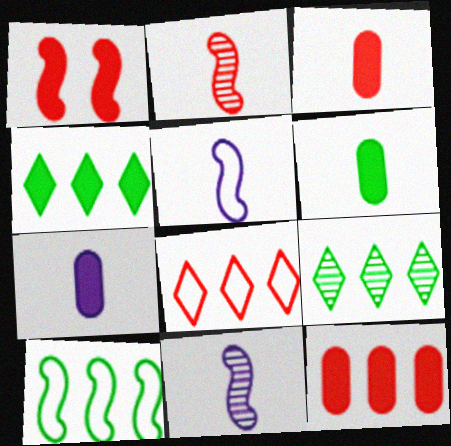[[1, 4, 7], 
[1, 10, 11], 
[3, 6, 7]]